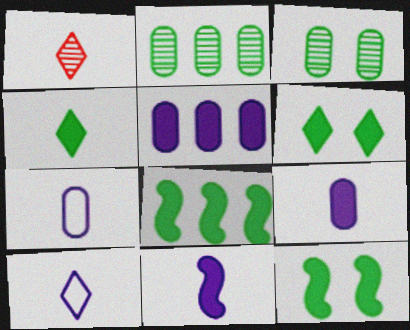[[1, 4, 10]]